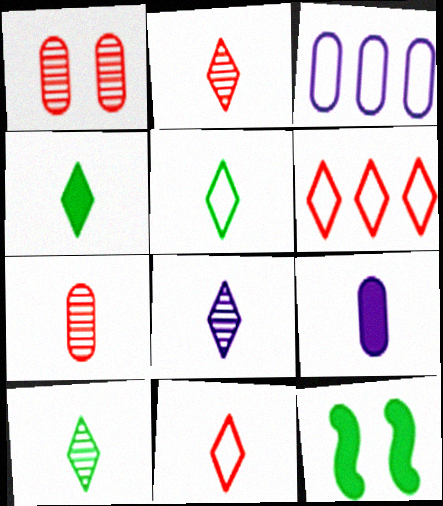[[2, 3, 12], 
[2, 8, 10], 
[4, 5, 10], 
[4, 8, 11]]